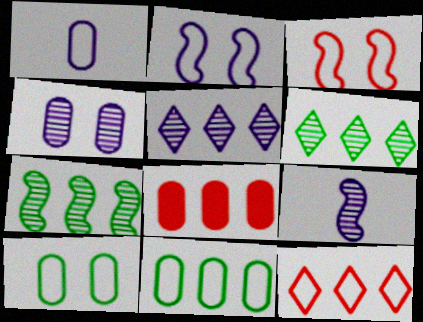[[4, 5, 9]]